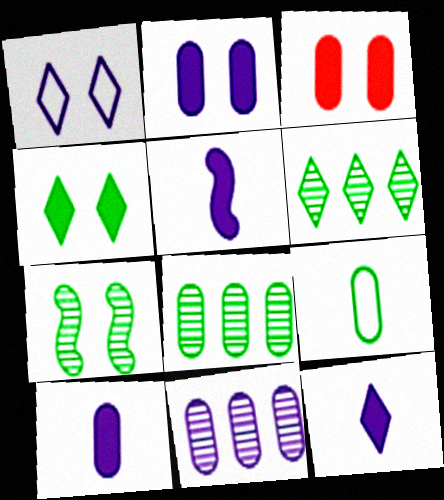[[1, 3, 7], 
[1, 5, 11], 
[3, 9, 11], 
[5, 10, 12]]